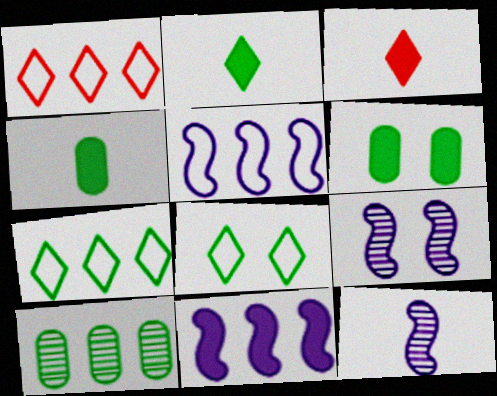[[1, 4, 9], 
[1, 6, 12], 
[1, 10, 11], 
[3, 6, 11]]